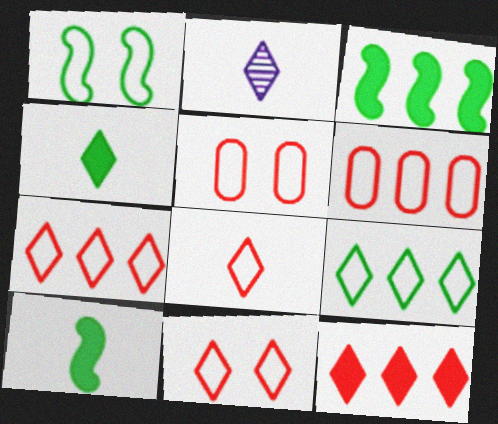[[2, 3, 5], 
[2, 4, 8], 
[7, 8, 11]]